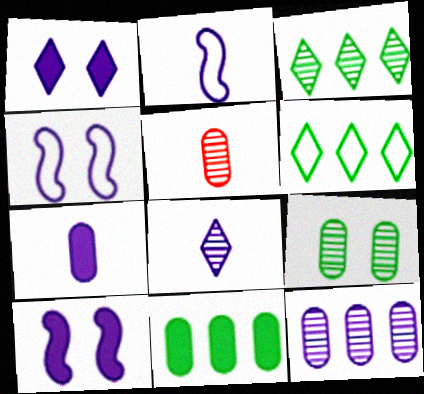[[1, 2, 12], 
[2, 7, 8], 
[5, 6, 10], 
[5, 9, 12]]